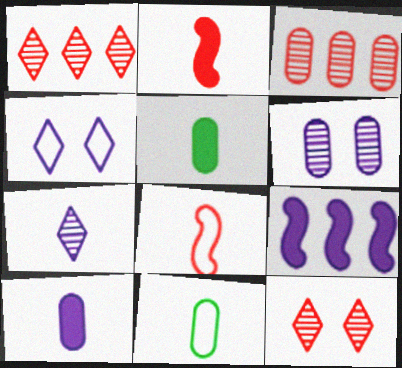[[2, 7, 11], 
[5, 7, 8], 
[9, 11, 12]]